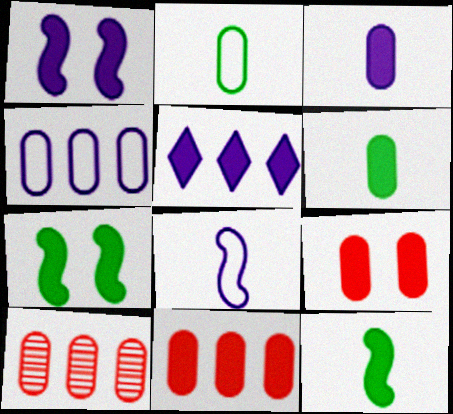[[1, 3, 5], 
[5, 9, 12]]